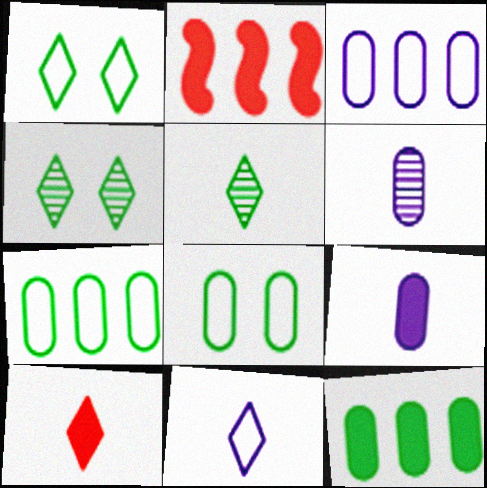[[1, 2, 6], 
[5, 10, 11]]